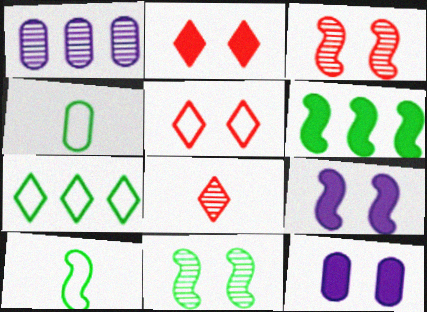[[1, 2, 10], 
[1, 8, 11], 
[5, 11, 12], 
[6, 10, 11]]